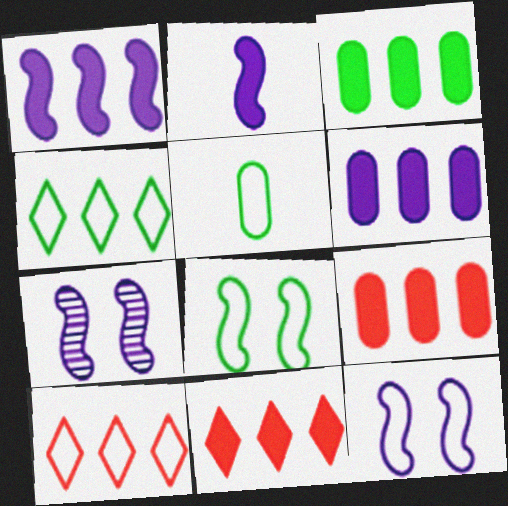[[1, 3, 11], 
[3, 6, 9], 
[4, 5, 8], 
[5, 7, 11], 
[5, 10, 12]]